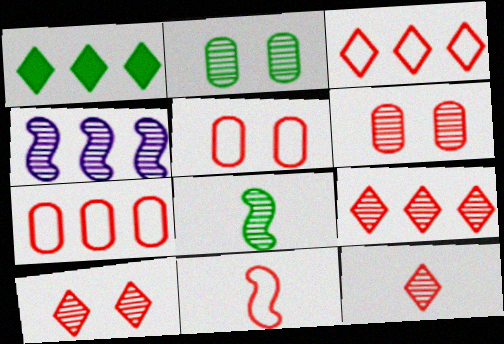[[1, 4, 7], 
[2, 4, 12], 
[3, 5, 11], 
[9, 10, 12]]